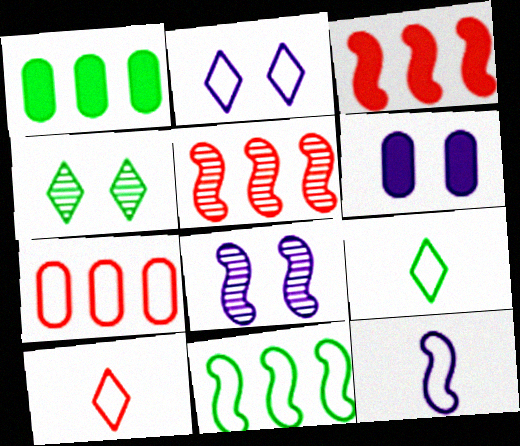[[1, 8, 10], 
[2, 6, 8], 
[5, 6, 9]]